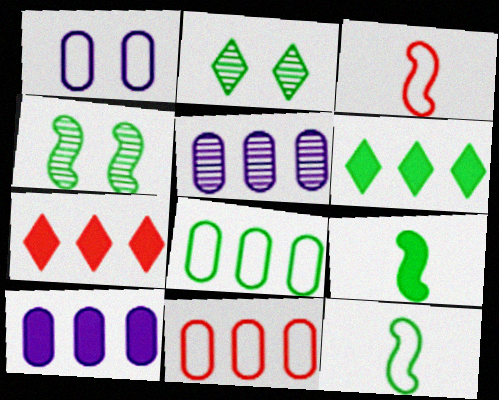[[2, 3, 10], 
[2, 8, 9]]